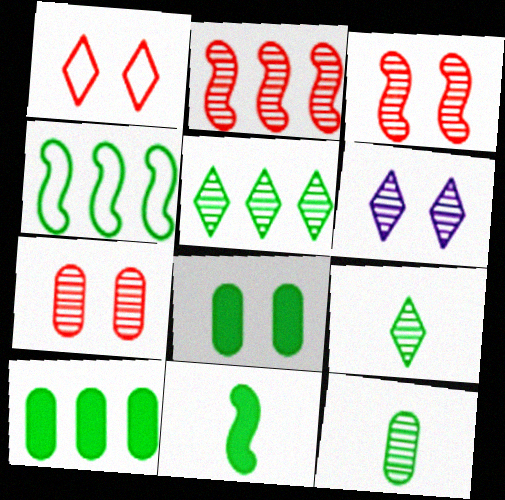[[2, 6, 12], 
[4, 5, 10], 
[4, 8, 9]]